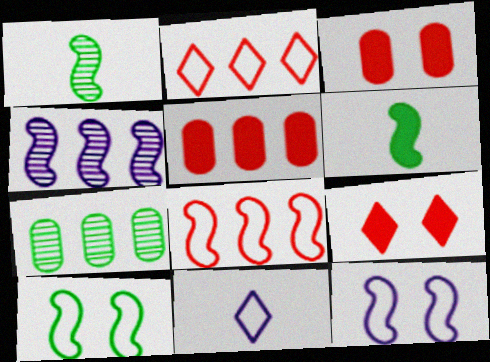[]